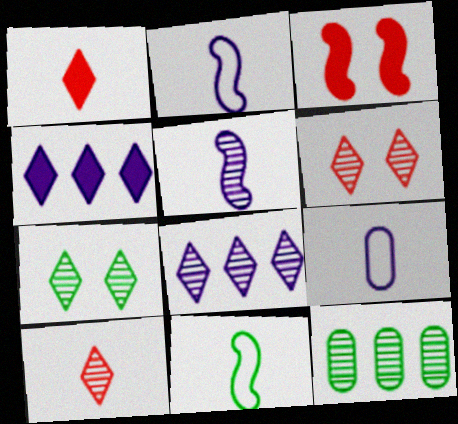[[5, 6, 12], 
[7, 8, 10]]